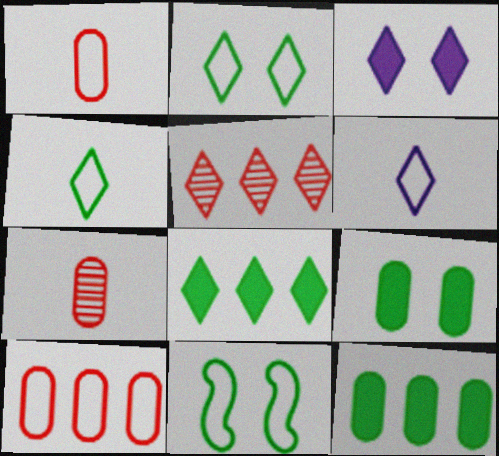[[3, 4, 5], 
[6, 10, 11]]